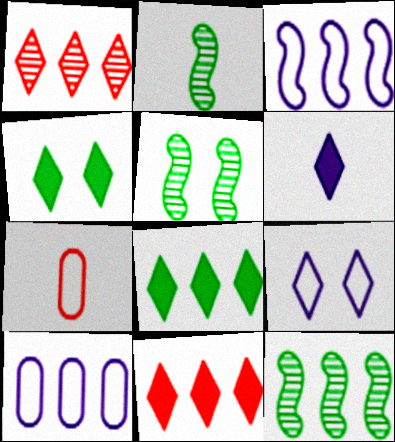[[2, 5, 12], 
[2, 6, 7], 
[4, 6, 11], 
[10, 11, 12]]